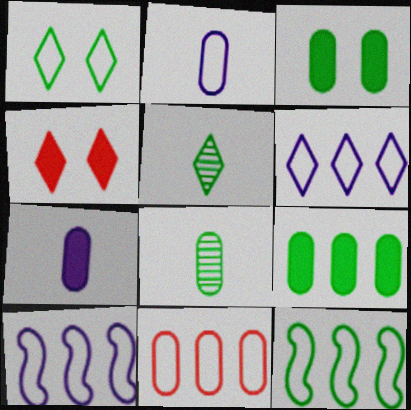[[3, 5, 12], 
[4, 5, 6], 
[4, 8, 10], 
[6, 11, 12]]